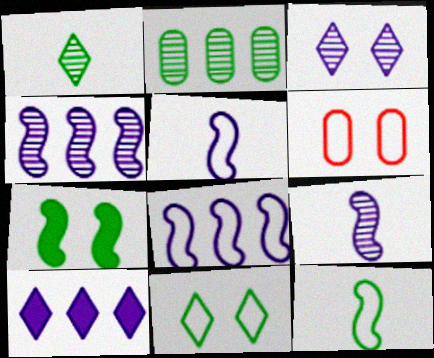[[3, 6, 7]]